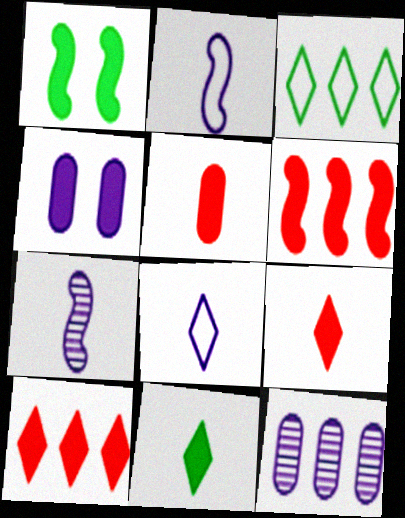[[3, 6, 12], 
[4, 6, 11]]